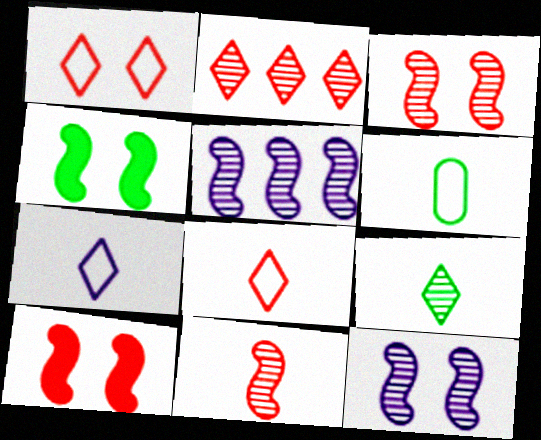[]